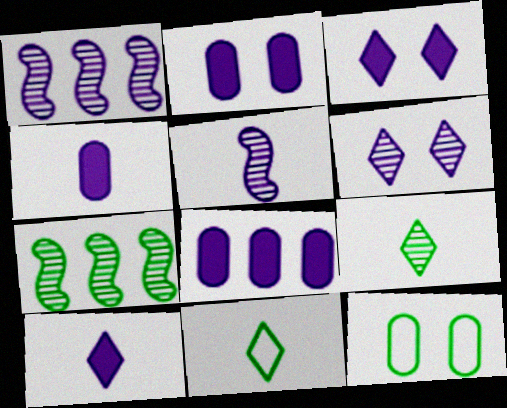[[2, 4, 8]]